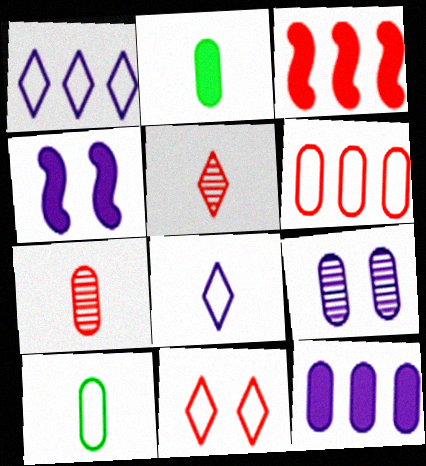[[2, 6, 9], 
[3, 7, 11]]